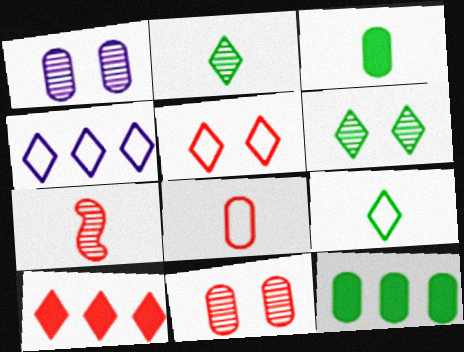[[1, 8, 12], 
[4, 5, 9]]